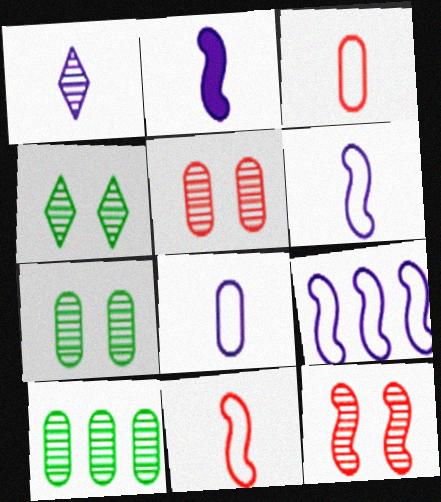[[1, 2, 8], 
[1, 10, 12]]